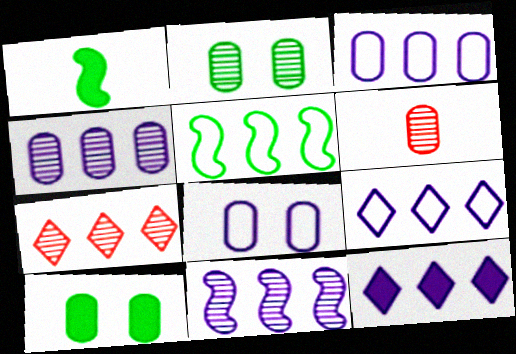[[1, 7, 8], 
[2, 4, 6], 
[3, 6, 10], 
[3, 11, 12]]